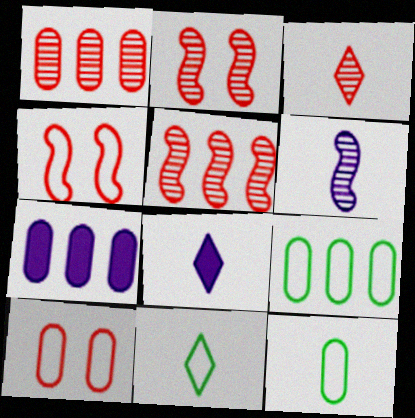[[1, 2, 3], 
[1, 7, 9], 
[2, 7, 11], 
[2, 8, 9], 
[3, 8, 11]]